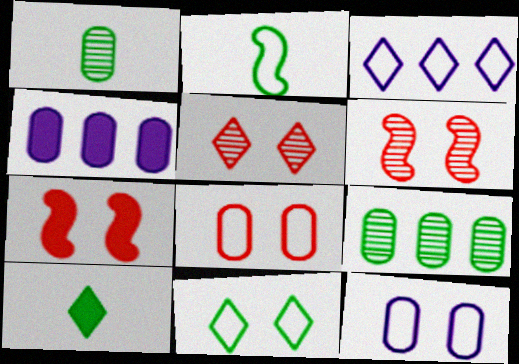[[1, 2, 10], 
[1, 3, 7], 
[1, 4, 8], 
[2, 3, 8], 
[2, 4, 5], 
[3, 5, 10], 
[4, 7, 10], 
[5, 7, 8]]